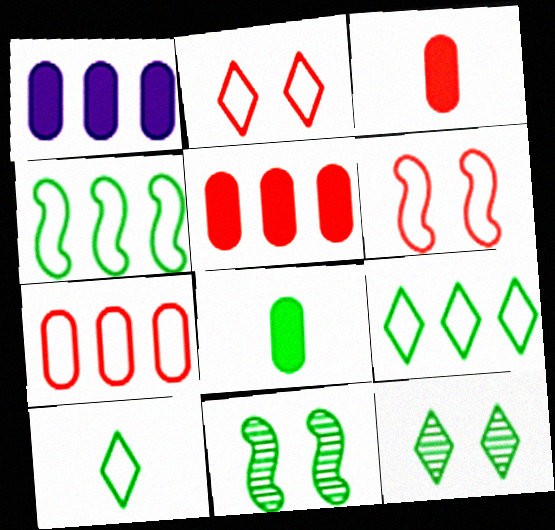[[4, 8, 12], 
[8, 9, 11]]